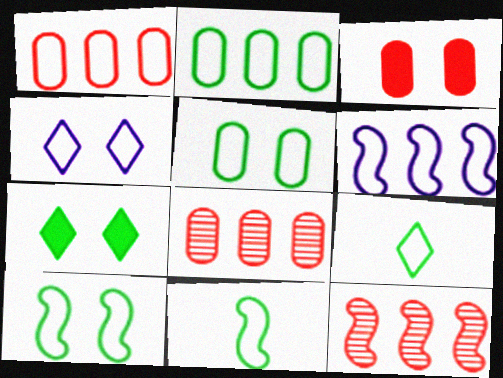[[1, 4, 11], 
[2, 9, 10]]